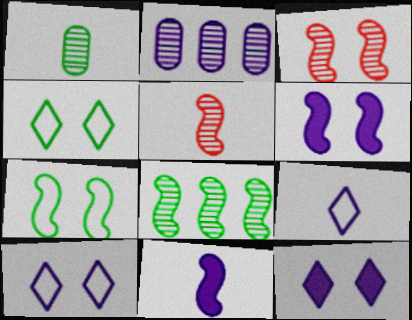[[2, 6, 9], 
[2, 10, 11], 
[3, 6, 7]]